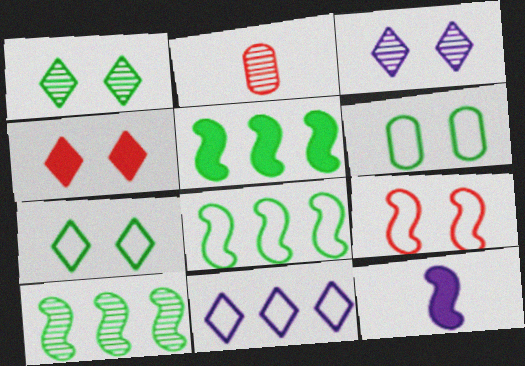[[2, 3, 10], 
[3, 4, 7], 
[5, 8, 10], 
[9, 10, 12]]